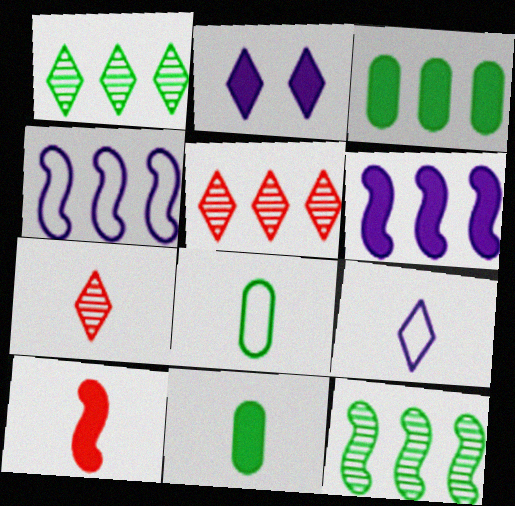[[2, 3, 10], 
[3, 4, 5]]